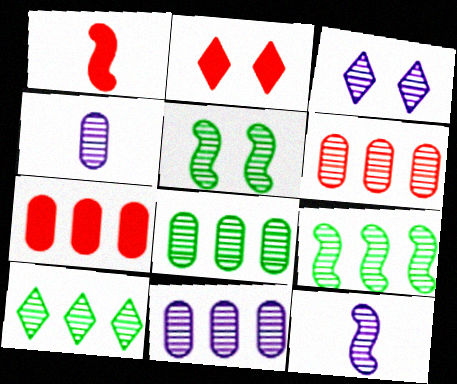[[1, 2, 7], 
[3, 11, 12], 
[6, 8, 11], 
[8, 9, 10]]